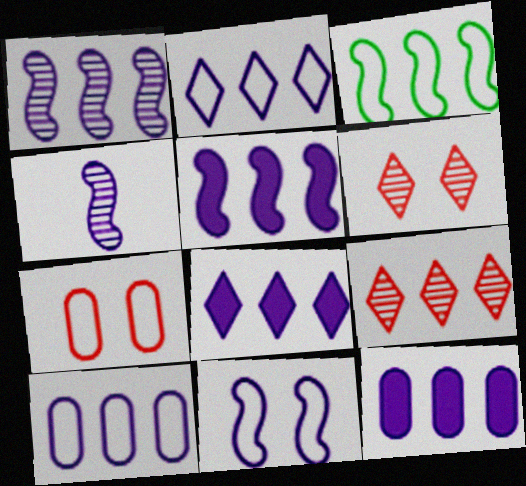[[1, 2, 12], 
[1, 8, 10], 
[3, 9, 12], 
[4, 5, 11], 
[5, 8, 12]]